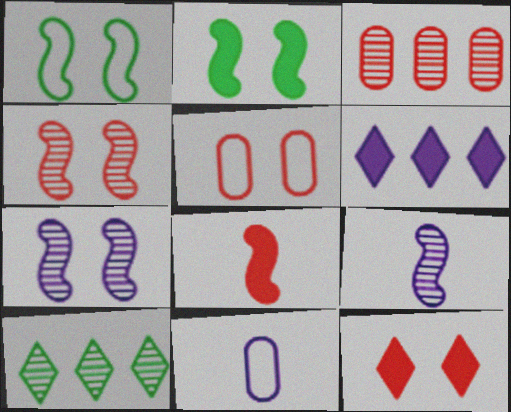[[4, 5, 12], 
[6, 7, 11]]